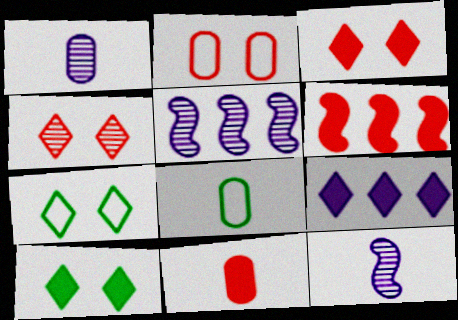[[1, 6, 7], 
[1, 8, 11], 
[3, 5, 8], 
[3, 6, 11], 
[5, 7, 11]]